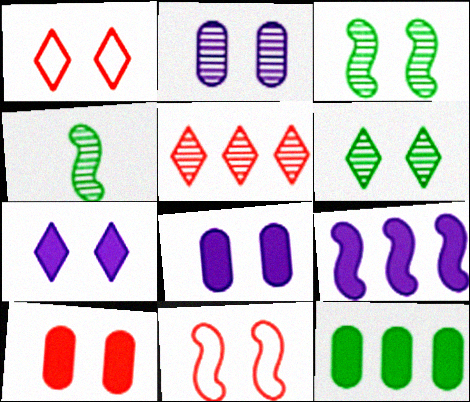[[1, 3, 8], 
[1, 6, 7], 
[2, 4, 5], 
[4, 9, 11], 
[6, 8, 11]]